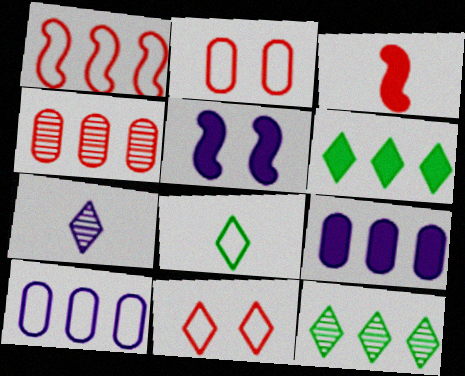[[1, 9, 12], 
[3, 4, 11], 
[4, 5, 8], 
[5, 7, 10], 
[6, 7, 11]]